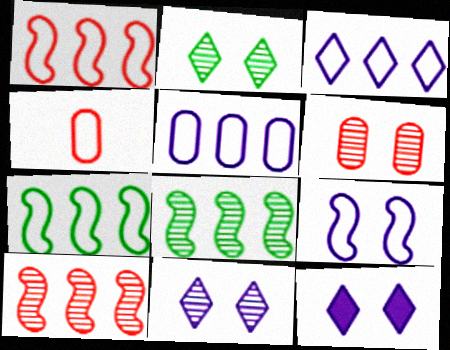[[4, 8, 12]]